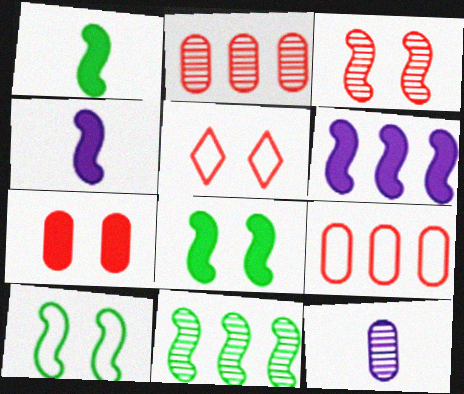[[1, 10, 11], 
[3, 5, 7]]